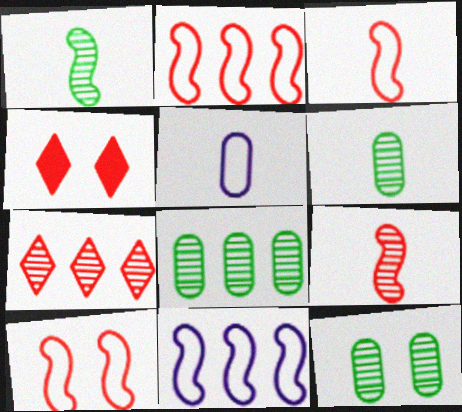[[2, 3, 10], 
[4, 6, 11], 
[6, 8, 12]]